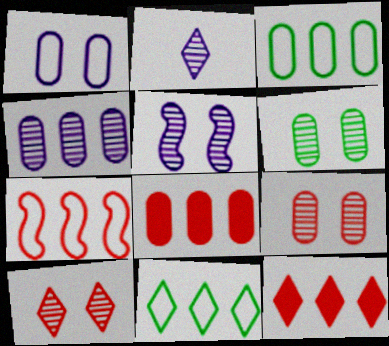[[2, 4, 5], 
[3, 4, 8], 
[5, 6, 10]]